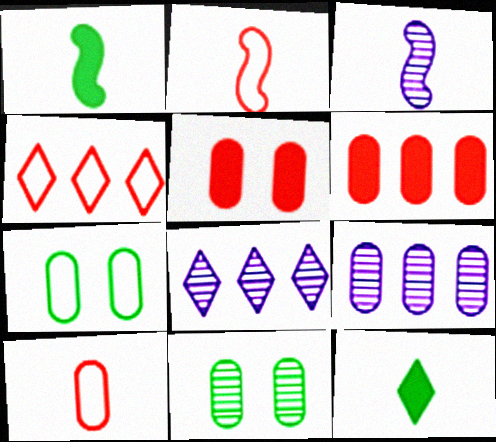[[1, 2, 3], 
[3, 10, 12]]